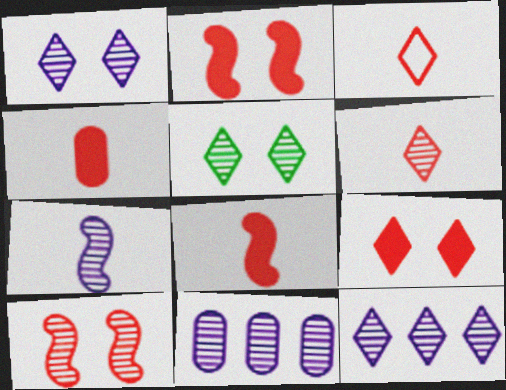[[1, 7, 11], 
[5, 6, 12]]